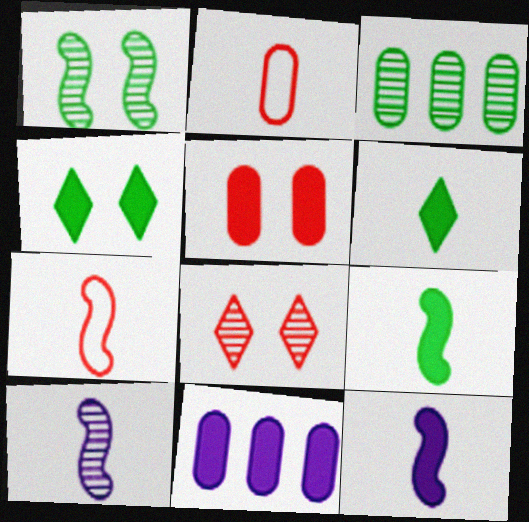[[2, 6, 10], 
[3, 8, 10], 
[7, 9, 10]]